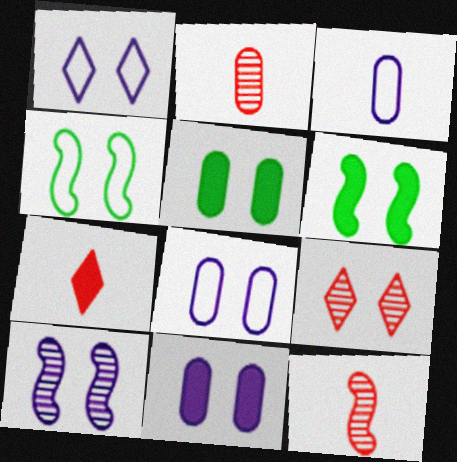[[1, 10, 11], 
[4, 9, 11], 
[6, 8, 9]]